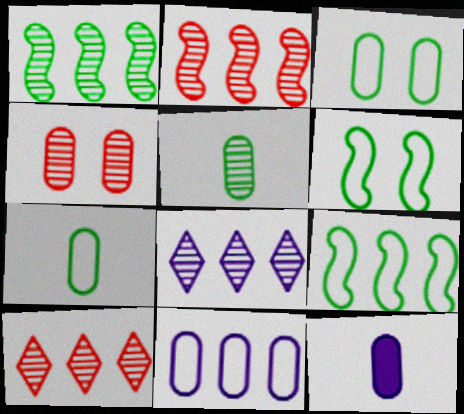[[6, 10, 12]]